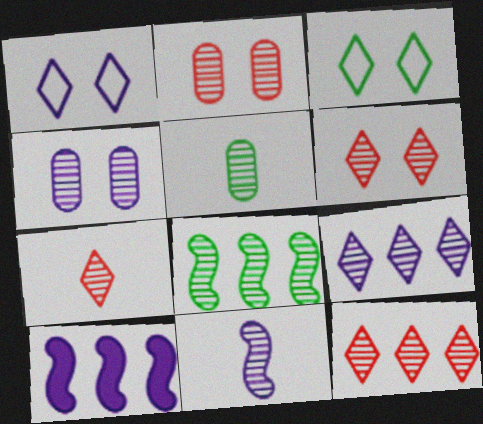[[4, 7, 8], 
[4, 9, 11], 
[5, 7, 11], 
[6, 7, 12]]